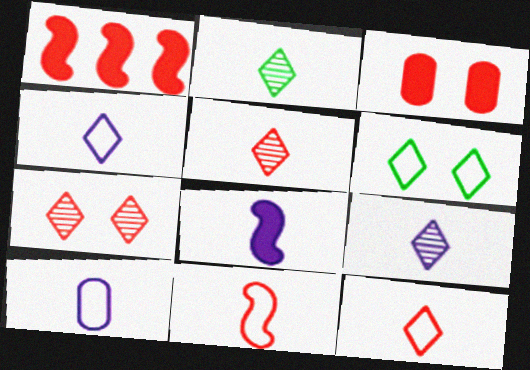[[2, 5, 9], 
[8, 9, 10]]